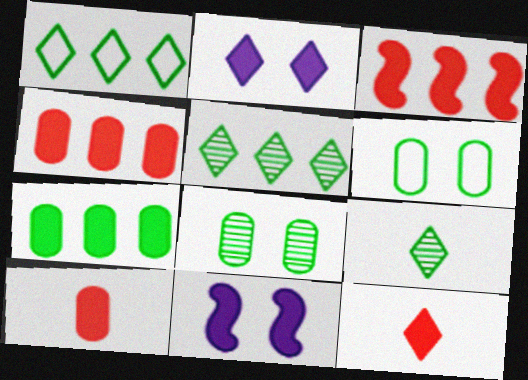[[7, 11, 12]]